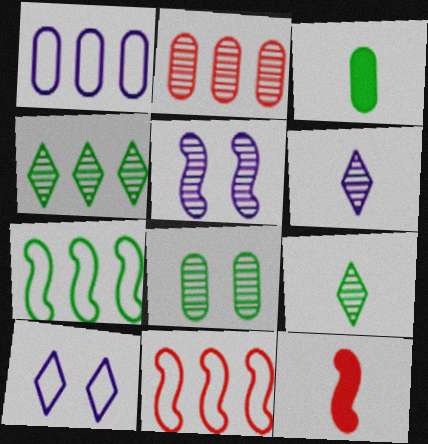[[2, 5, 9], 
[5, 7, 12]]